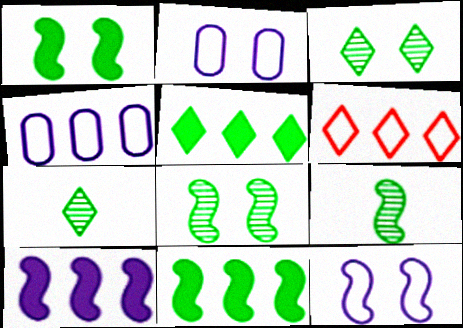[]